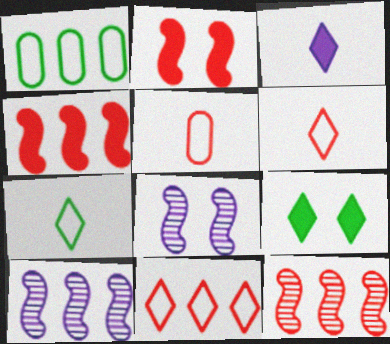[[5, 9, 10]]